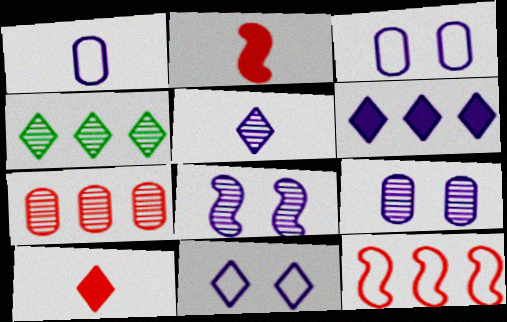[[1, 6, 8], 
[2, 3, 4], 
[4, 10, 11], 
[5, 6, 11]]